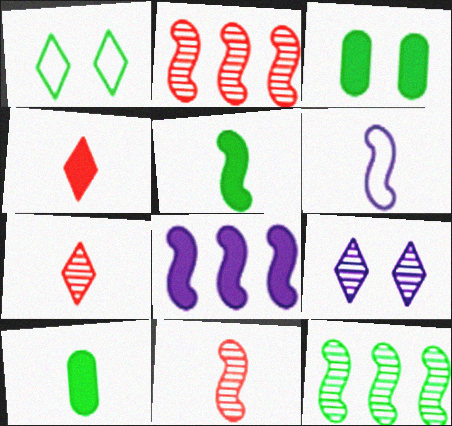[[1, 10, 12], 
[3, 4, 8], 
[5, 6, 11], 
[6, 7, 10]]